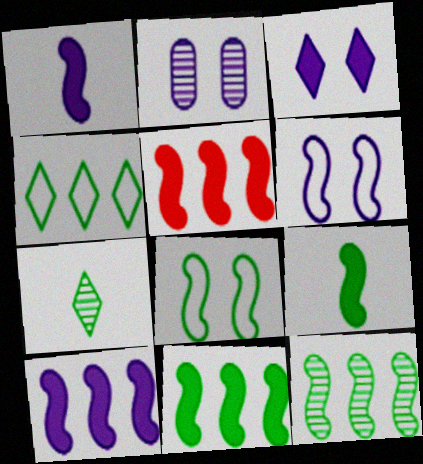[[2, 3, 6], 
[5, 10, 11], 
[8, 9, 12]]